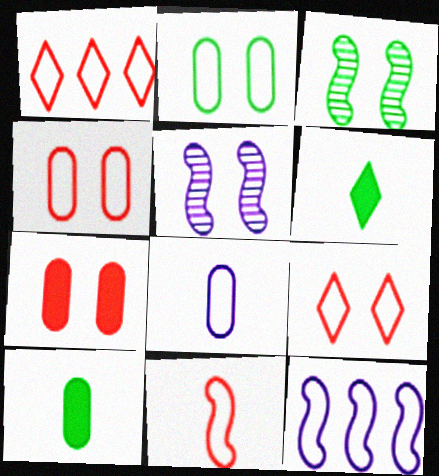[[1, 4, 11], 
[1, 5, 10]]